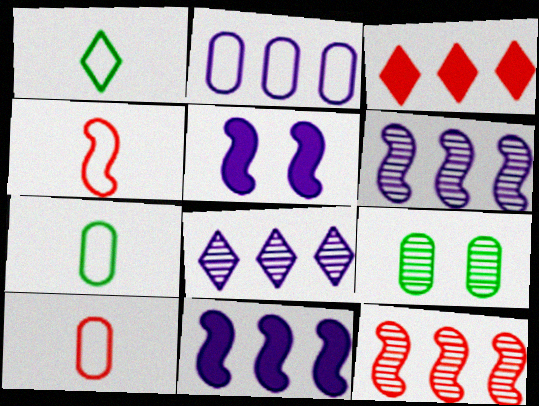[[2, 8, 11]]